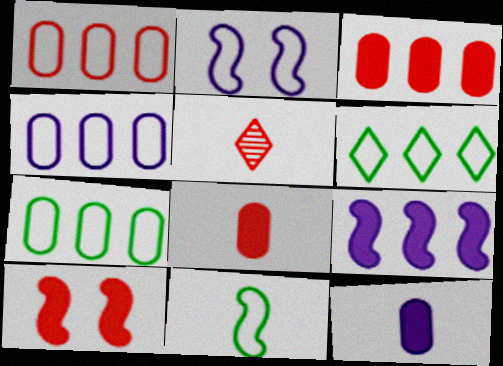[[1, 4, 7], 
[1, 5, 10], 
[5, 11, 12]]